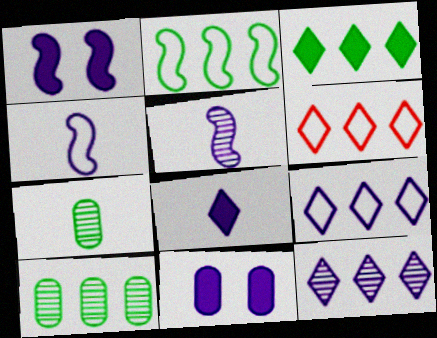[[1, 6, 7], 
[2, 3, 10], 
[3, 6, 12], 
[4, 11, 12], 
[5, 9, 11]]